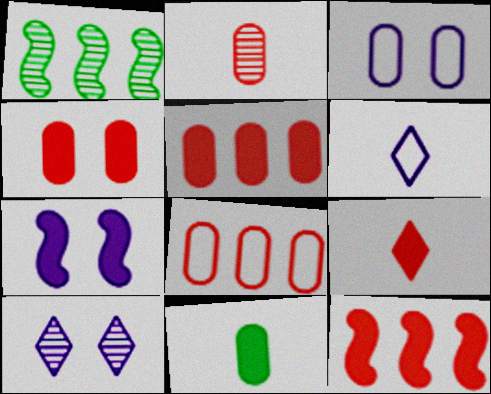[[1, 2, 10], 
[1, 3, 9], 
[1, 4, 6], 
[2, 4, 8], 
[3, 7, 10], 
[4, 9, 12]]